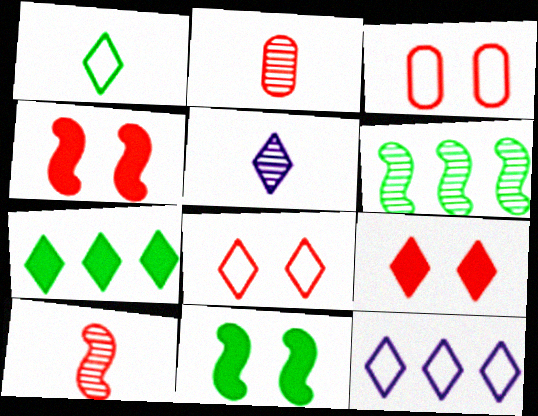[[1, 8, 12], 
[2, 11, 12], 
[5, 7, 8]]